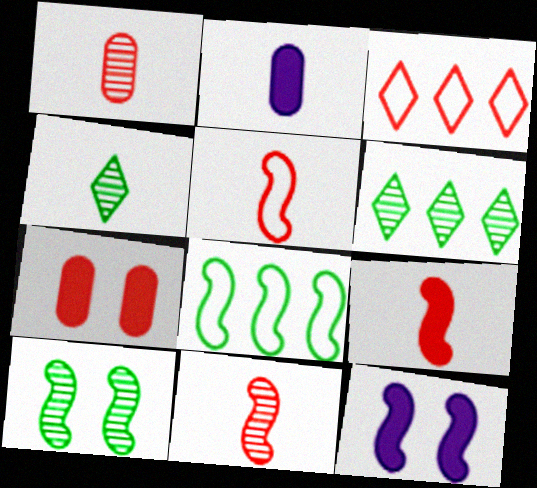[[2, 3, 10], 
[2, 4, 5], 
[3, 7, 11], 
[5, 9, 11], 
[8, 11, 12]]